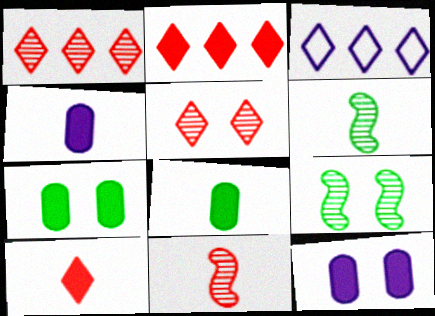[[3, 7, 11]]